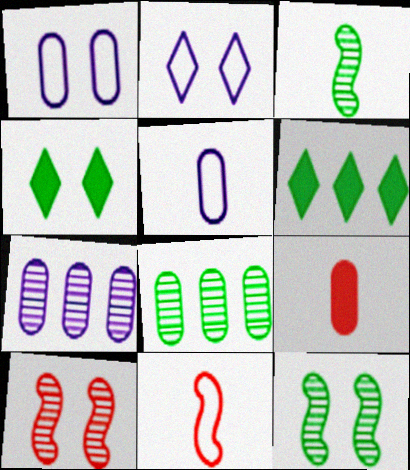[[1, 4, 10], 
[1, 8, 9], 
[4, 7, 11], 
[5, 6, 10]]